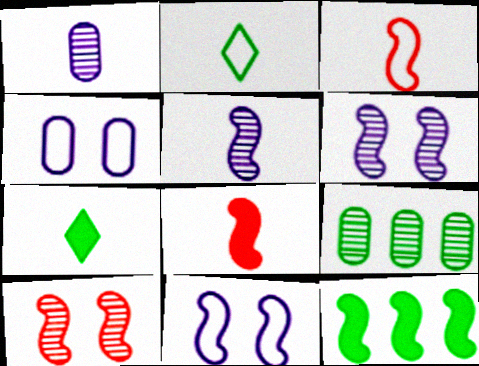[[1, 2, 8], 
[1, 3, 7], 
[3, 6, 12]]